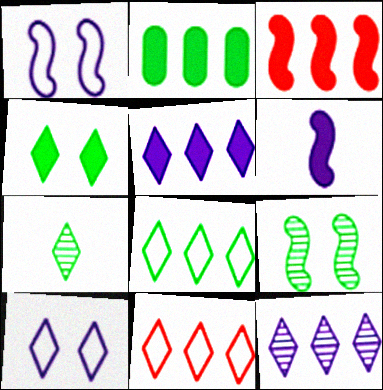[[2, 3, 5], 
[4, 7, 8]]